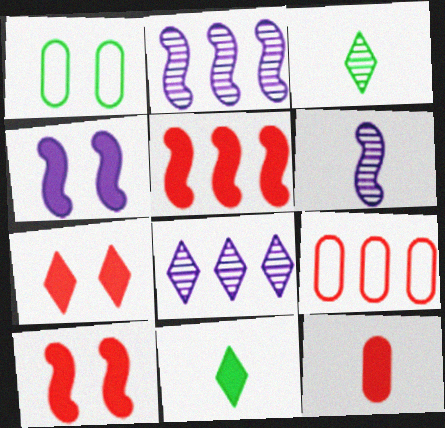[[3, 4, 9], 
[5, 7, 12]]